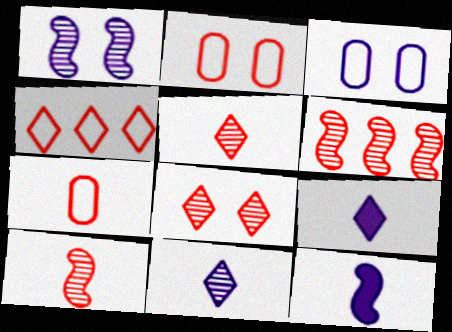[]